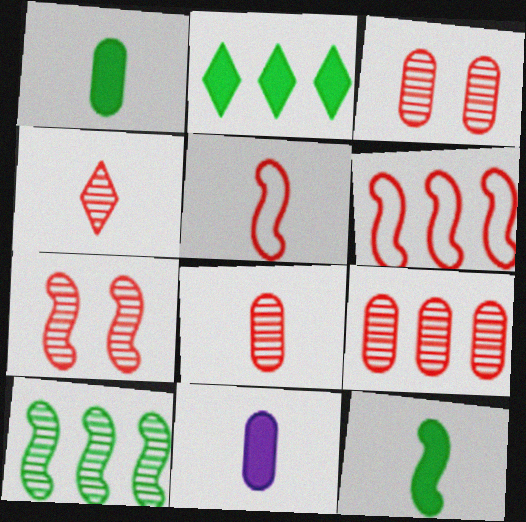[[3, 8, 9], 
[4, 7, 9]]